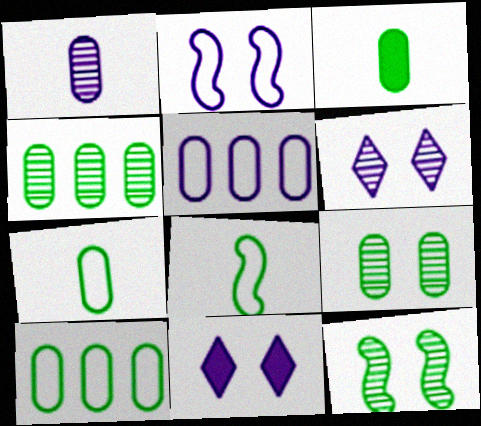[[3, 9, 10]]